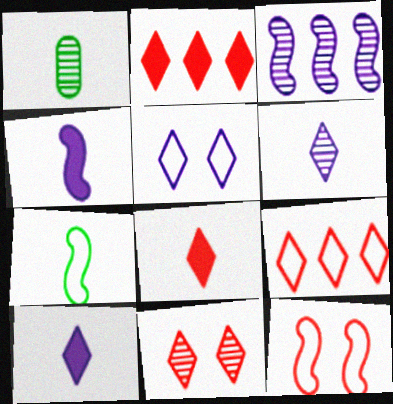[[1, 3, 11], 
[8, 9, 11]]